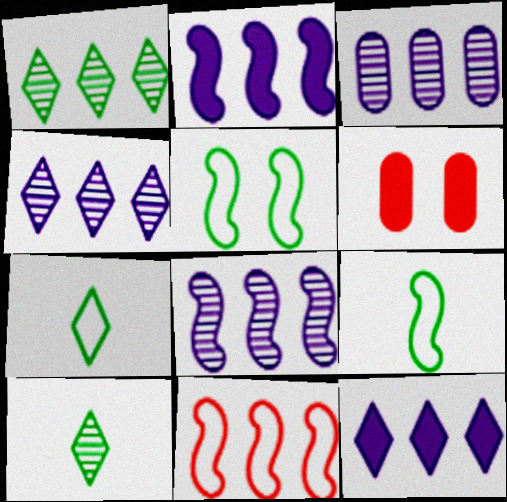[[3, 4, 8], 
[4, 6, 9], 
[6, 7, 8]]